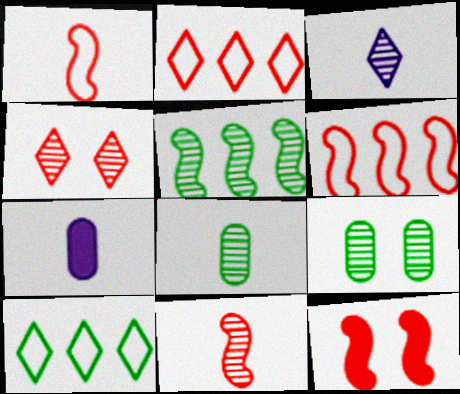[[3, 8, 11], 
[6, 11, 12]]